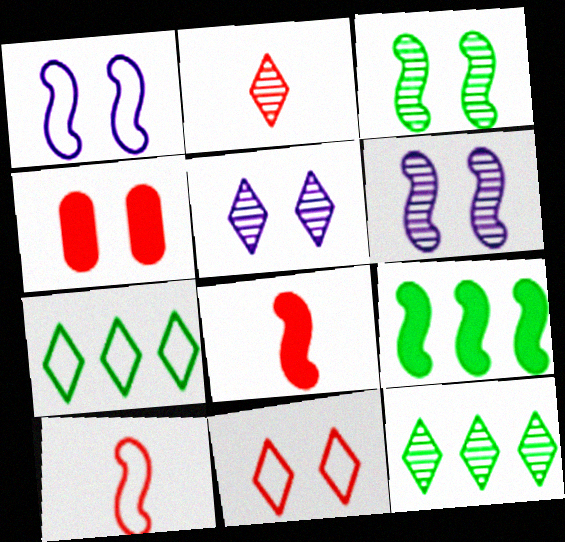[[2, 5, 12], 
[6, 9, 10]]